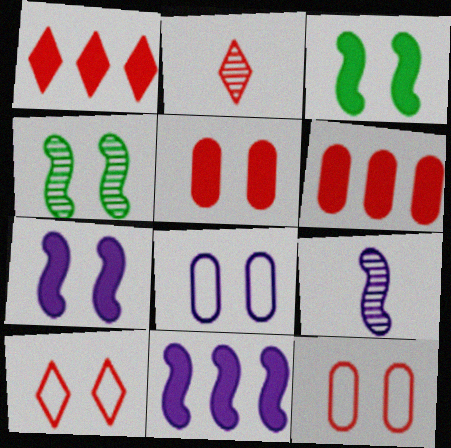[[1, 2, 10]]